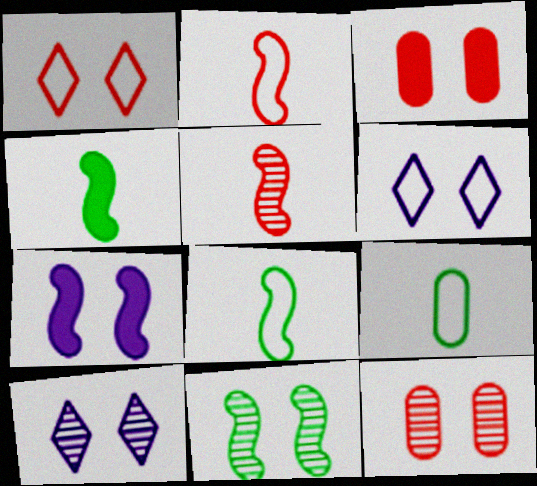[[3, 6, 11], 
[10, 11, 12]]